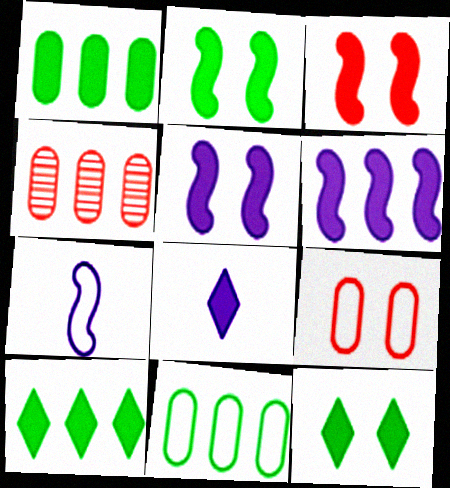[[1, 3, 8], 
[2, 3, 5], 
[4, 7, 12]]